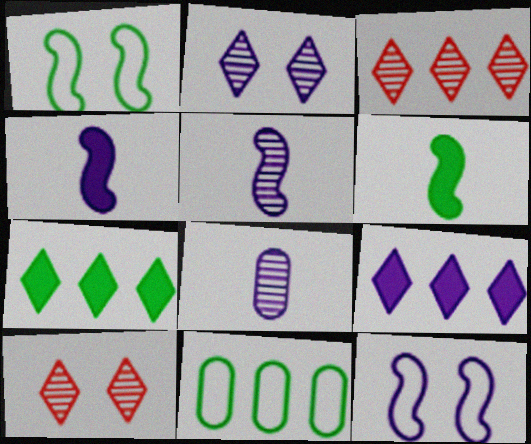[[4, 10, 11], 
[8, 9, 12]]